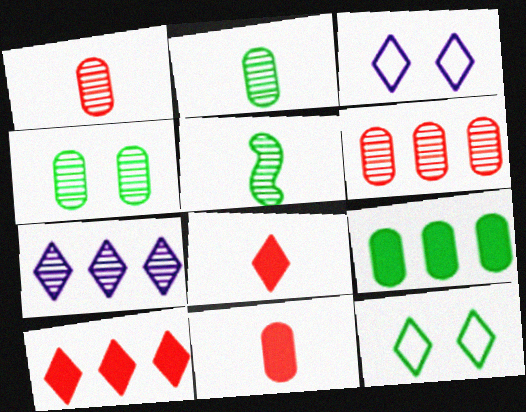[[5, 9, 12], 
[7, 8, 12]]